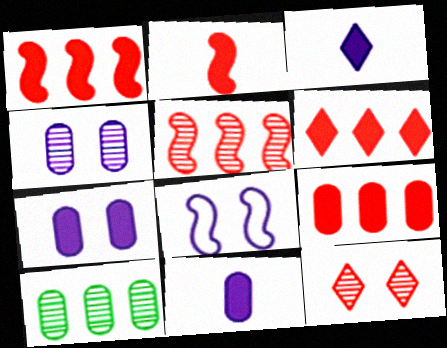[[1, 6, 9]]